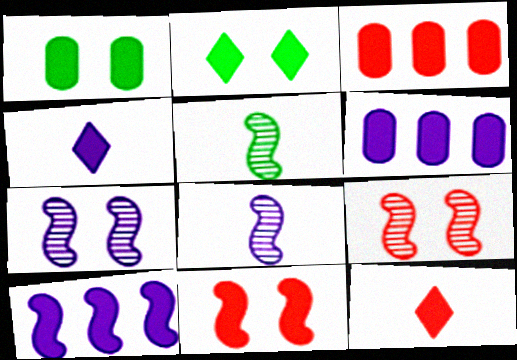[[1, 10, 12], 
[3, 11, 12]]